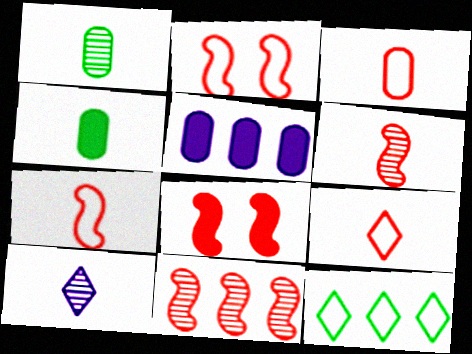[[1, 6, 10], 
[3, 7, 9], 
[4, 7, 10], 
[5, 11, 12], 
[7, 8, 11]]